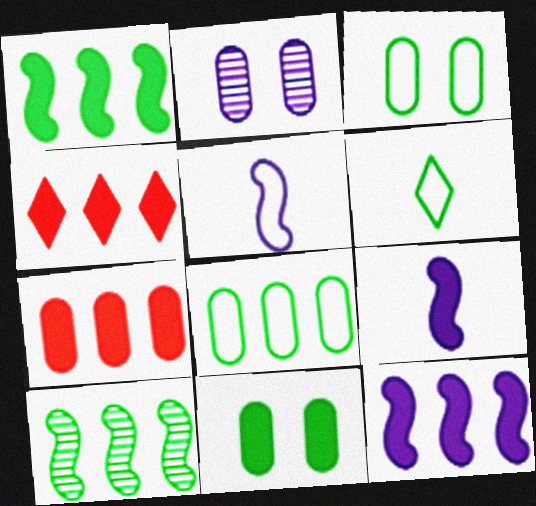[[4, 9, 11], 
[6, 10, 11]]